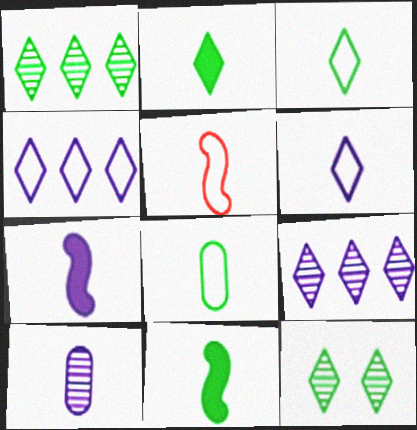[[2, 5, 10], 
[5, 6, 8], 
[6, 7, 10]]